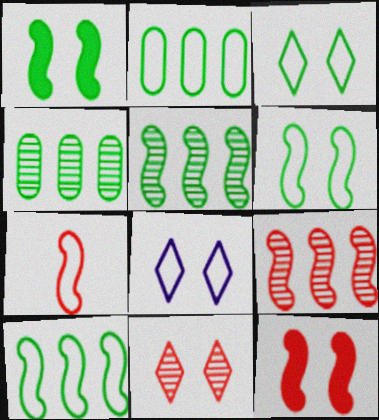[[2, 7, 8], 
[7, 9, 12]]